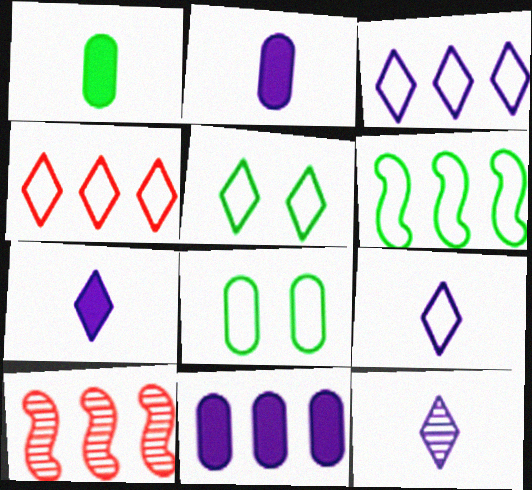[[2, 5, 10], 
[4, 5, 9], 
[7, 8, 10], 
[7, 9, 12]]